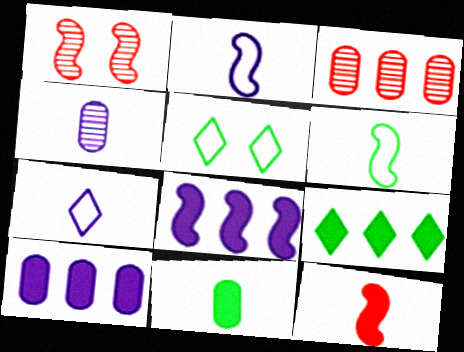[[1, 6, 8]]